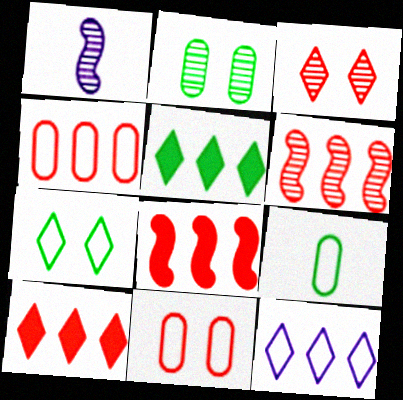[[1, 5, 11], 
[4, 6, 10]]